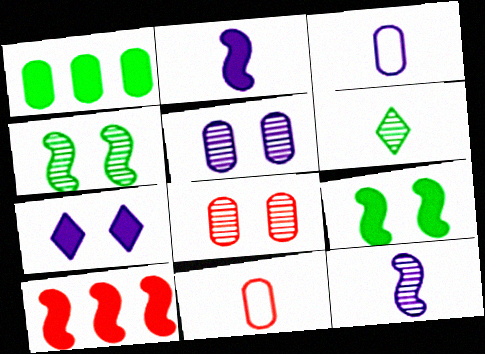[[1, 3, 8], 
[1, 5, 11], 
[2, 6, 11], 
[2, 9, 10]]